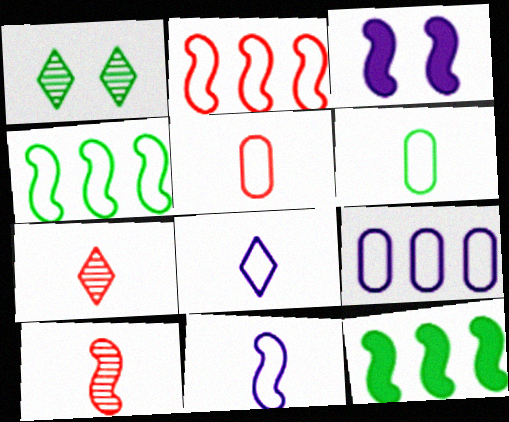[[1, 6, 12], 
[3, 4, 10]]